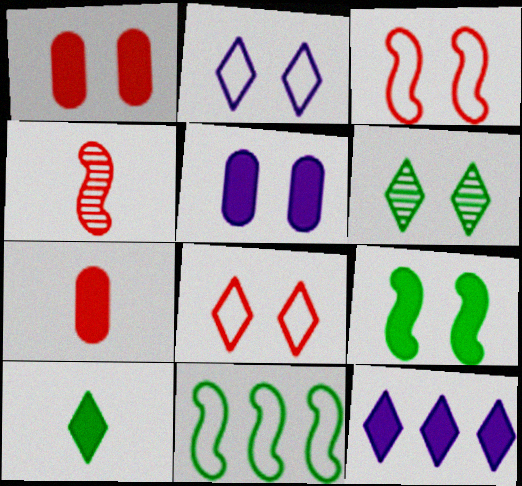[[3, 5, 6], 
[7, 9, 12]]